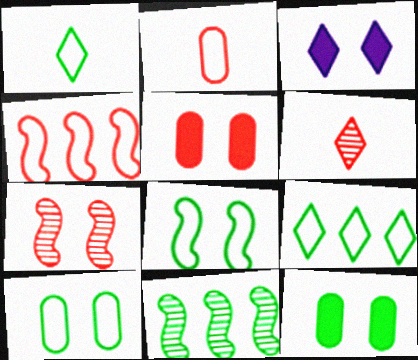[[1, 11, 12], 
[2, 3, 11], 
[3, 6, 9], 
[3, 7, 10], 
[4, 5, 6]]